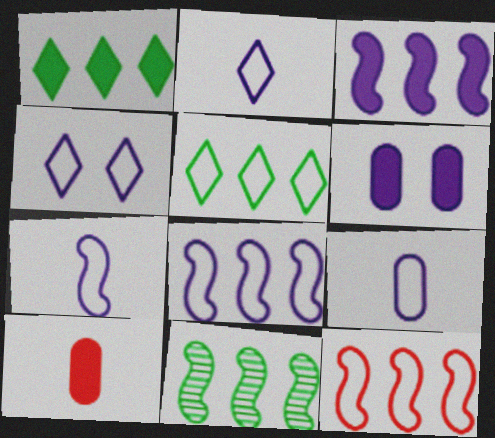[[2, 7, 9], 
[3, 11, 12], 
[4, 8, 9], 
[4, 10, 11]]